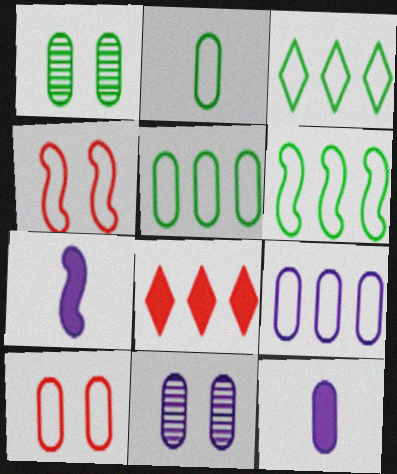[[2, 9, 10], 
[3, 5, 6], 
[9, 11, 12]]